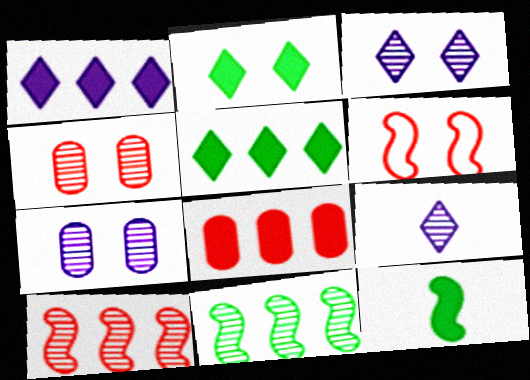[[2, 6, 7], 
[4, 9, 11]]